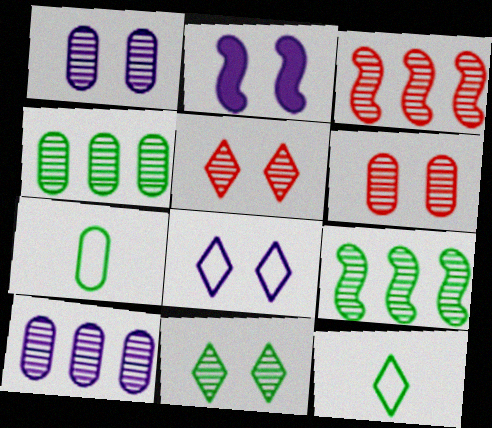[[1, 2, 8]]